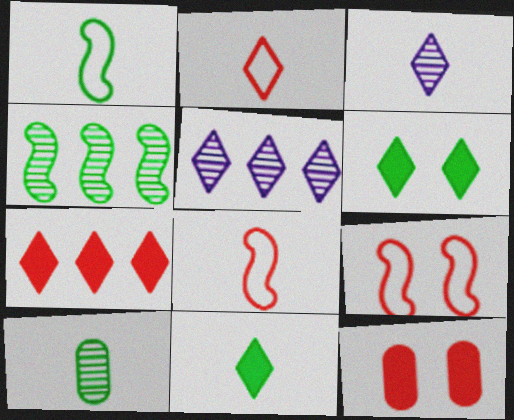[[1, 5, 12], 
[1, 10, 11], 
[2, 3, 11], 
[2, 5, 6]]